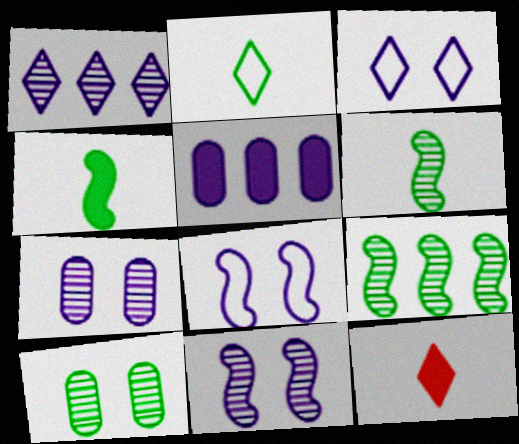[]